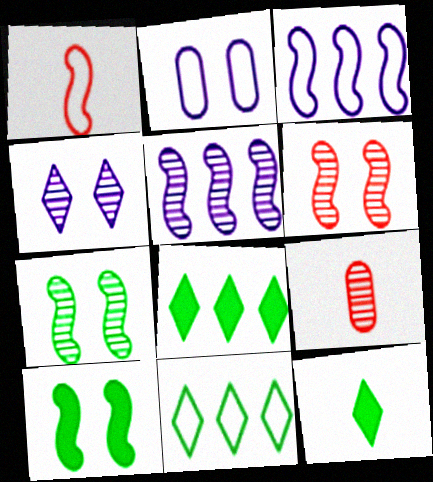[[1, 2, 11], 
[1, 5, 10]]